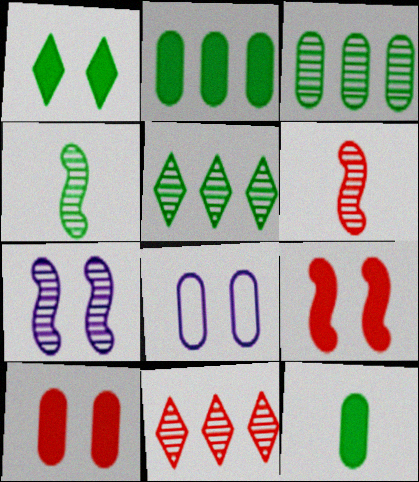[]